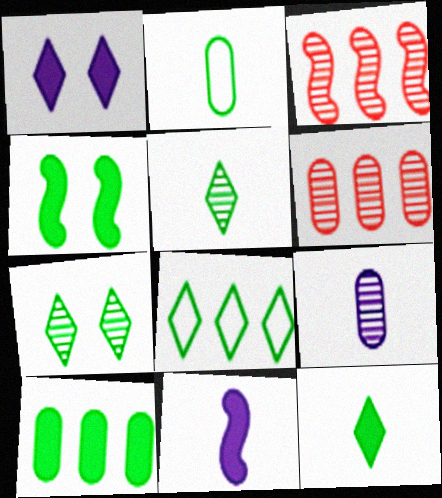[[1, 2, 3], 
[3, 7, 9], 
[4, 10, 12], 
[7, 8, 12]]